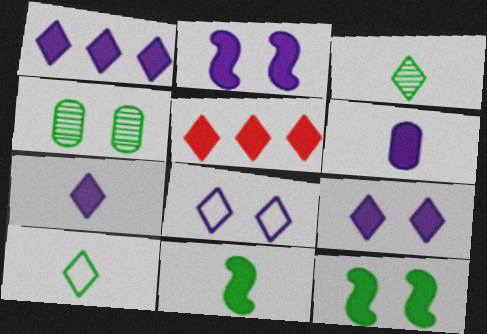[[1, 2, 6], 
[1, 7, 9], 
[3, 5, 8], 
[5, 6, 12]]